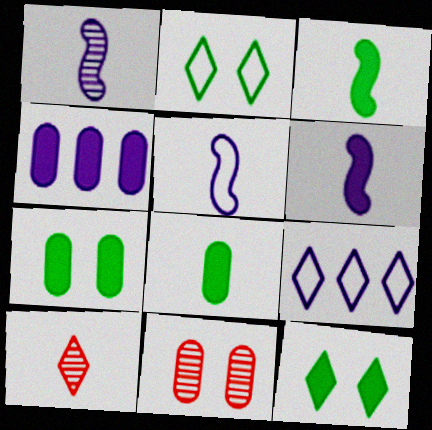[[1, 5, 6], 
[3, 9, 11], 
[5, 8, 10], 
[9, 10, 12]]